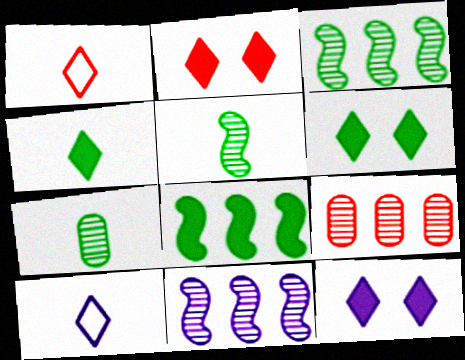[[2, 6, 12]]